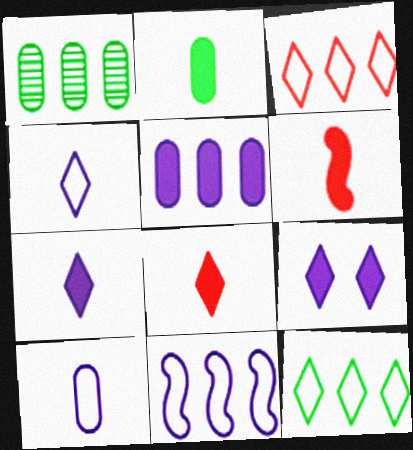[[2, 6, 7]]